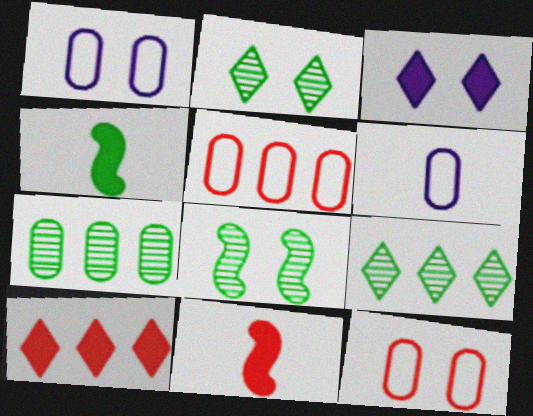[[1, 9, 11], 
[3, 8, 12], 
[6, 8, 10]]